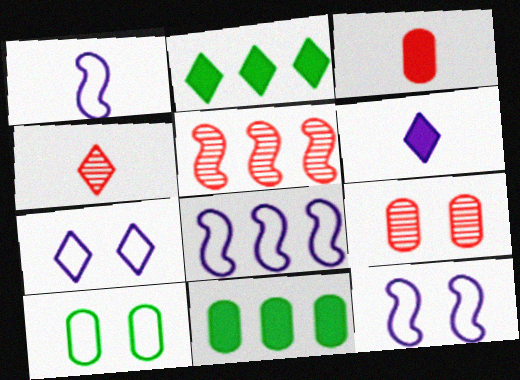[[1, 2, 9], 
[1, 8, 12], 
[2, 4, 7], 
[4, 5, 9], 
[4, 11, 12], 
[5, 6, 10]]